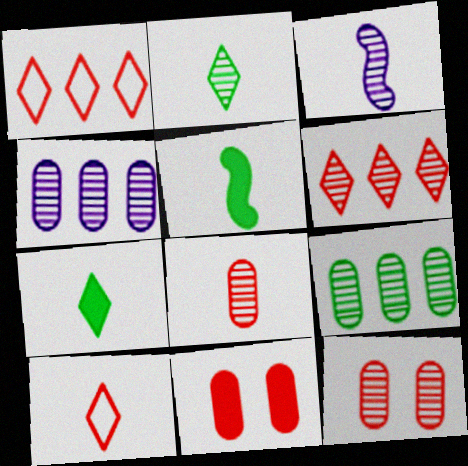[[2, 3, 8]]